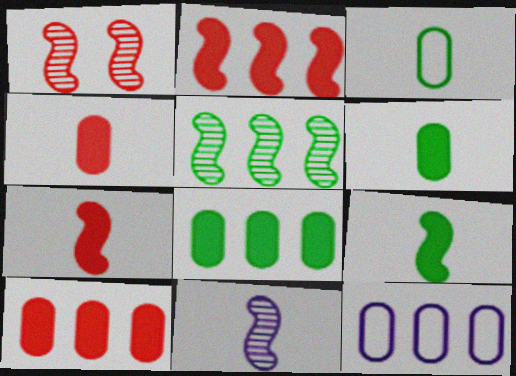[[1, 5, 11]]